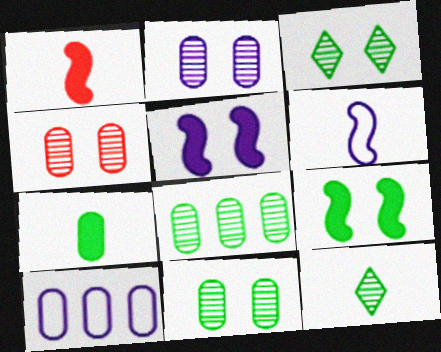[[1, 3, 10], 
[2, 4, 11], 
[4, 7, 10]]